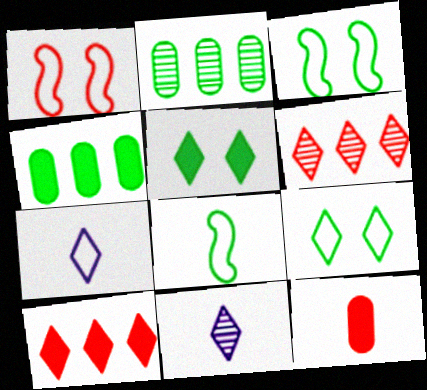[[1, 4, 11], 
[1, 6, 12], 
[2, 5, 8], 
[5, 6, 7], 
[8, 11, 12], 
[9, 10, 11]]